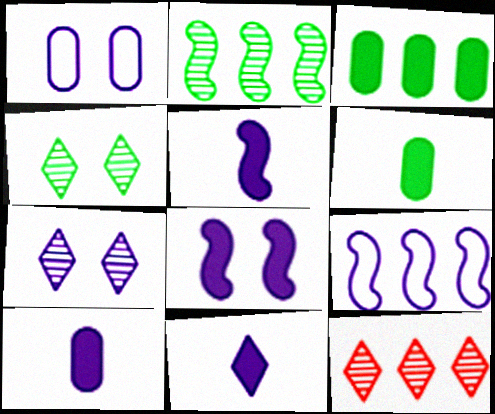[[1, 7, 8], 
[3, 9, 12], 
[5, 10, 11], 
[7, 9, 10]]